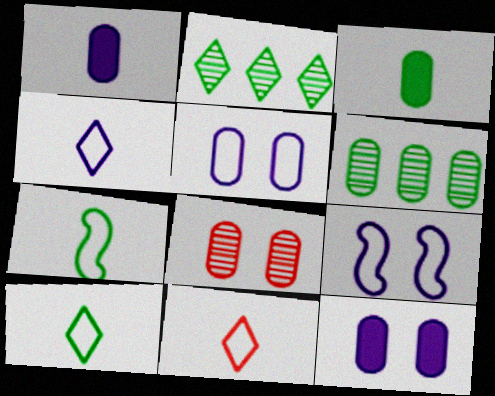[[4, 10, 11]]